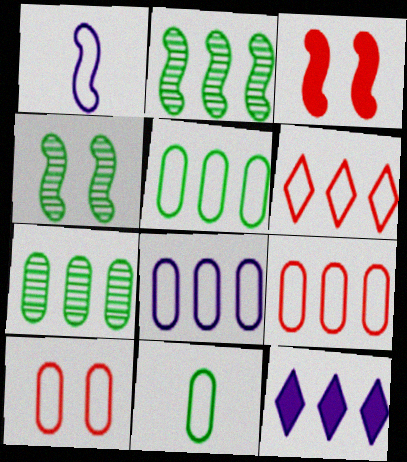[[1, 2, 3], 
[2, 9, 12], 
[5, 8, 9], 
[8, 10, 11]]